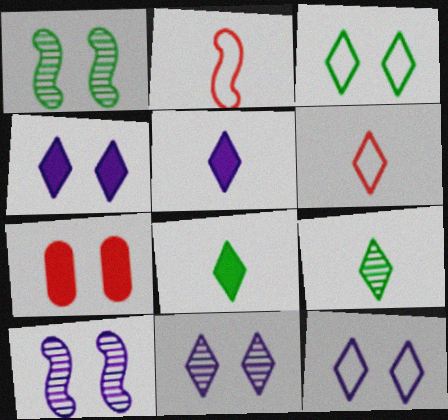[[1, 7, 12], 
[3, 7, 10], 
[4, 11, 12], 
[5, 6, 9]]